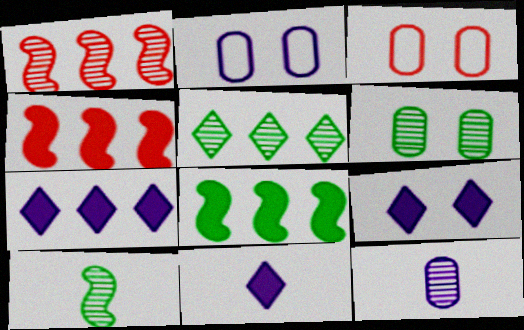[[3, 7, 10], 
[5, 6, 10], 
[7, 9, 11]]